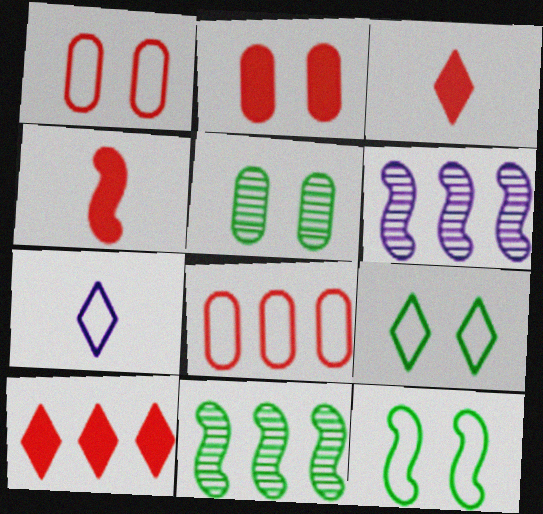[[2, 4, 10], 
[2, 7, 11], 
[4, 6, 12], 
[7, 8, 12]]